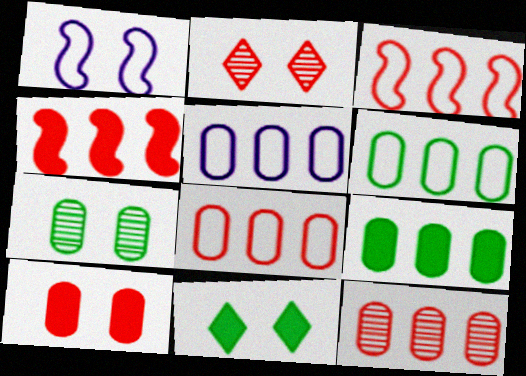[[5, 6, 8], 
[5, 9, 12]]